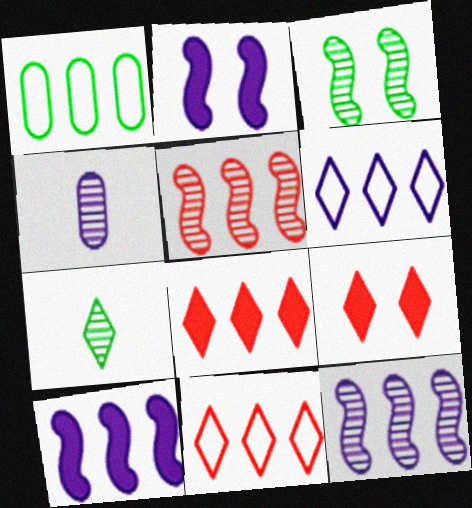[[1, 8, 12], 
[2, 4, 6], 
[6, 7, 9]]